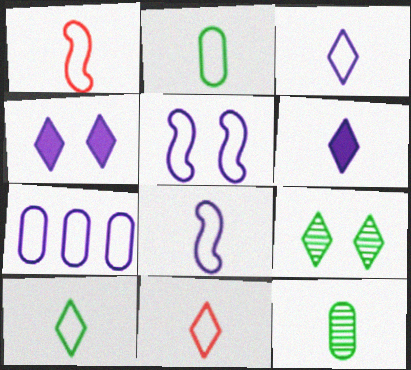[[1, 2, 3], 
[1, 6, 12], 
[2, 8, 11], 
[3, 5, 7], 
[3, 10, 11]]